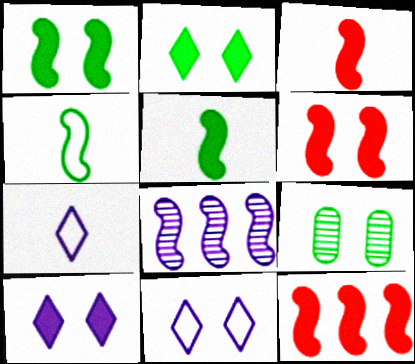[[3, 6, 12], 
[4, 6, 8], 
[6, 9, 11], 
[7, 9, 12]]